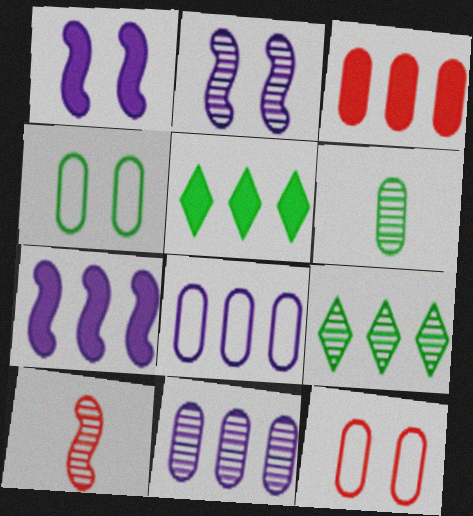[[3, 5, 7]]